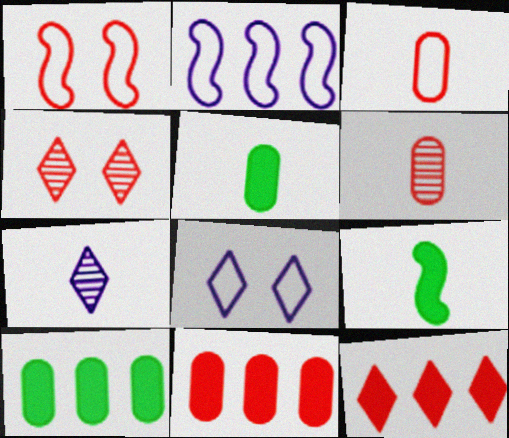[[1, 6, 12], 
[1, 7, 10], 
[2, 4, 5], 
[3, 7, 9]]